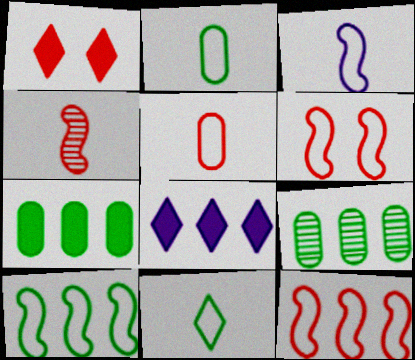[[1, 3, 9], 
[3, 5, 11], 
[3, 6, 10], 
[8, 9, 12]]